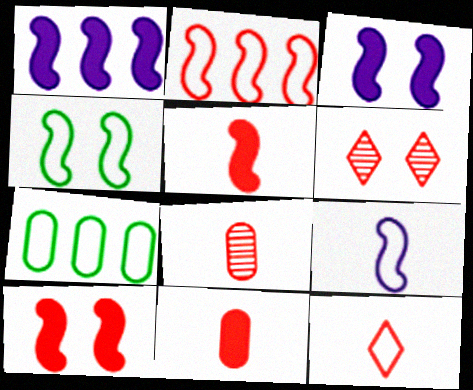[[2, 4, 9], 
[2, 6, 11], 
[5, 8, 12]]